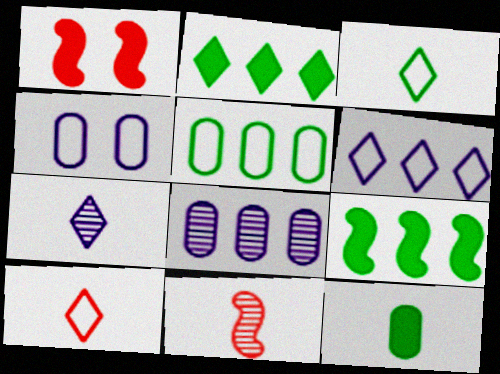[[1, 3, 8], 
[1, 5, 7], 
[2, 4, 11]]